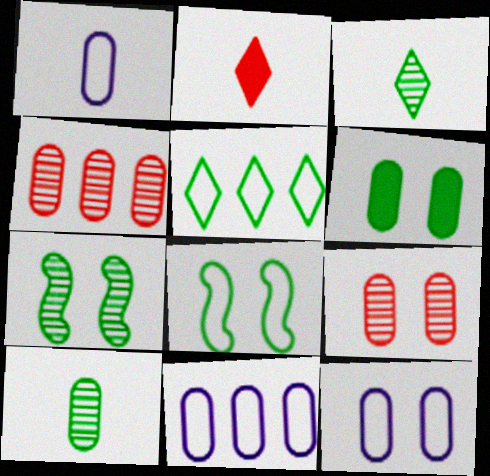[[1, 4, 6], 
[1, 11, 12], 
[2, 7, 11], 
[6, 9, 12]]